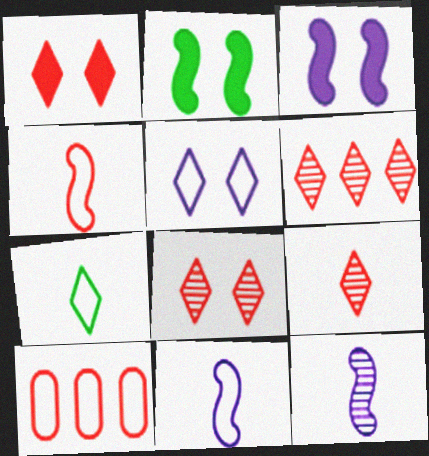[[6, 8, 9]]